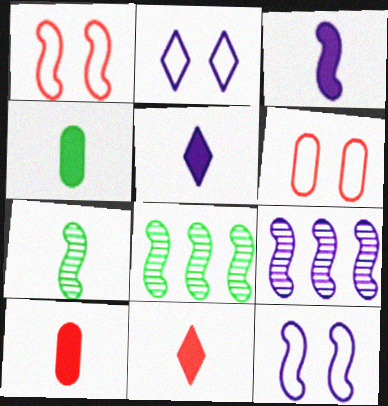[[1, 3, 8], 
[2, 8, 10], 
[3, 4, 11], 
[3, 9, 12], 
[5, 6, 8]]